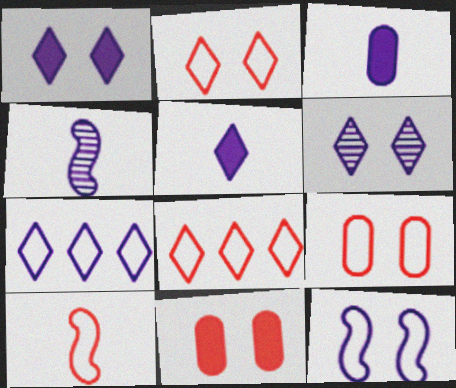[[5, 6, 7], 
[8, 9, 10]]